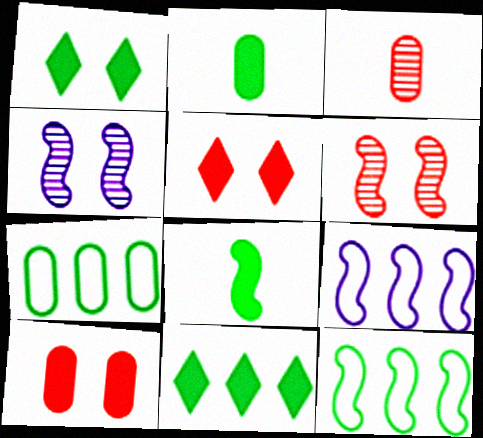[[1, 3, 9], 
[6, 8, 9]]